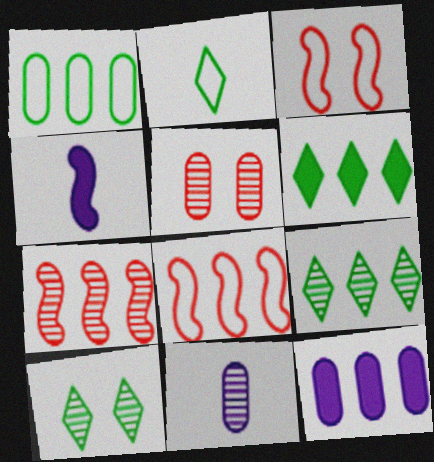[[2, 6, 10], 
[3, 6, 11], 
[7, 10, 11], 
[8, 9, 12]]